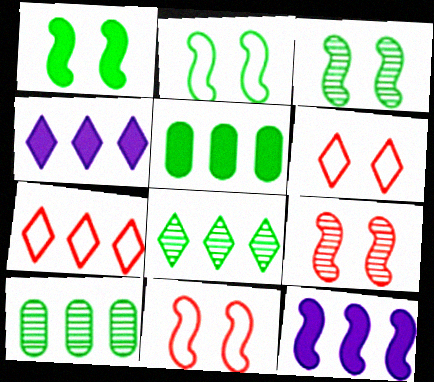[[1, 2, 3], 
[4, 7, 8], 
[7, 10, 12]]